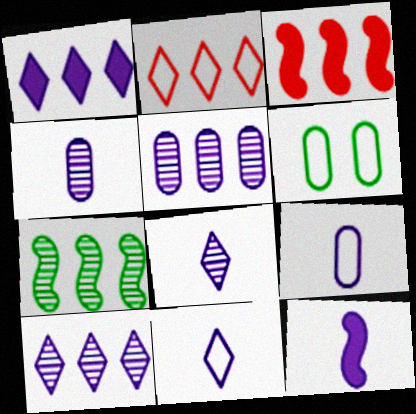[[3, 6, 8], 
[4, 11, 12], 
[8, 9, 12]]